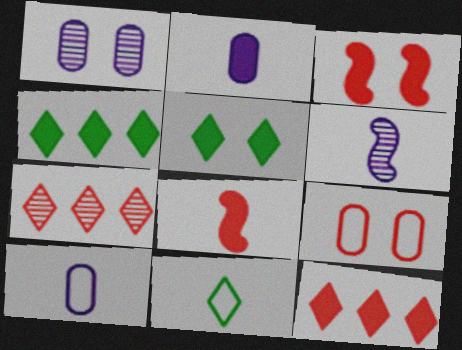[[2, 3, 4], 
[4, 6, 9], 
[7, 8, 9]]